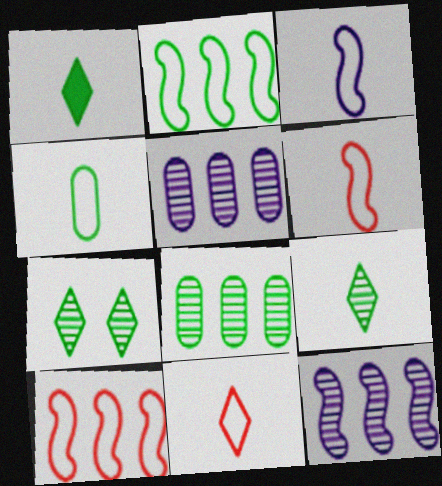[[3, 4, 11]]